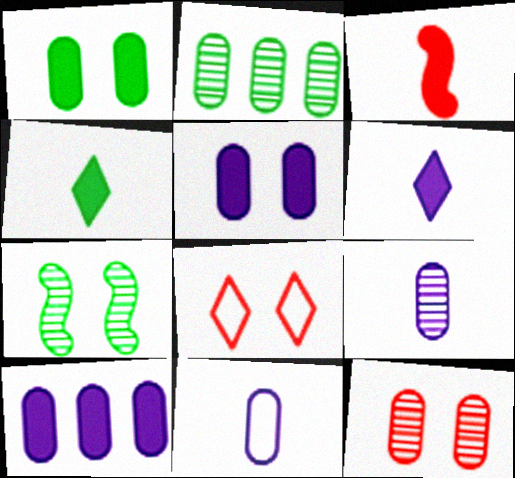[[2, 9, 12], 
[5, 7, 8]]